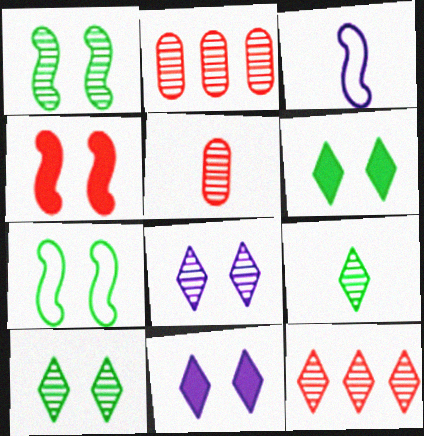[[2, 3, 6], 
[8, 9, 12]]